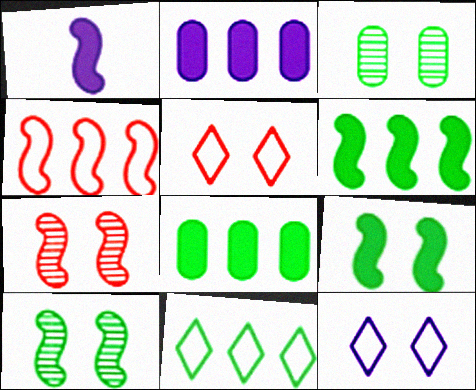[[1, 4, 10]]